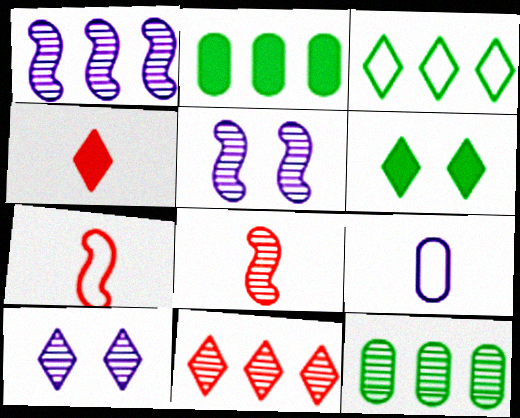[[1, 11, 12], 
[2, 7, 10], 
[3, 4, 10], 
[8, 10, 12]]